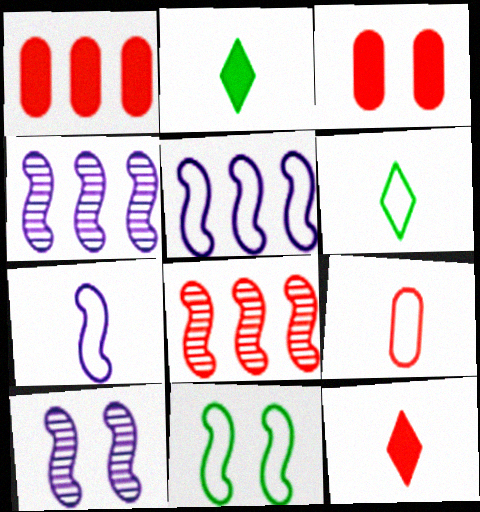[[1, 6, 10], 
[3, 4, 6], 
[6, 7, 9]]